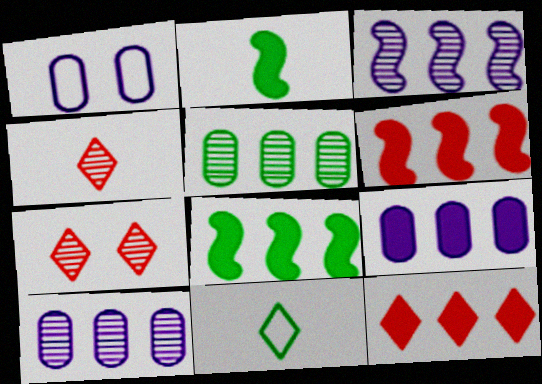[[1, 4, 8], 
[8, 9, 12]]